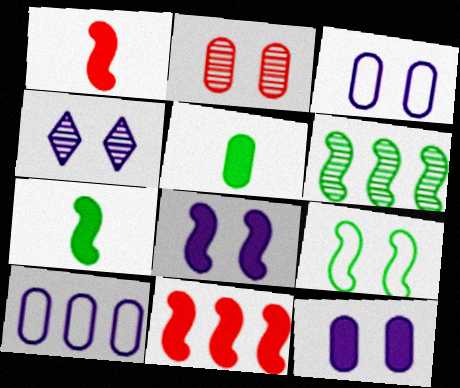[[2, 5, 10], 
[3, 4, 8], 
[6, 7, 9], 
[7, 8, 11]]